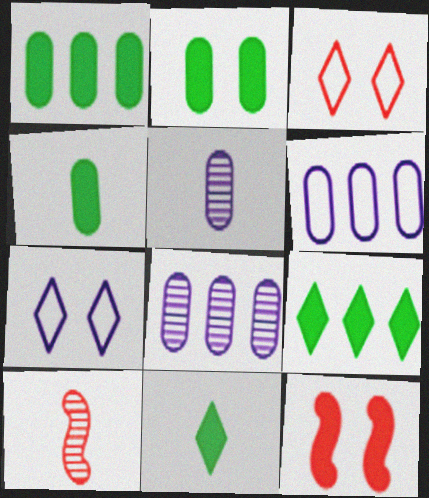[[1, 2, 4], 
[1, 7, 10]]